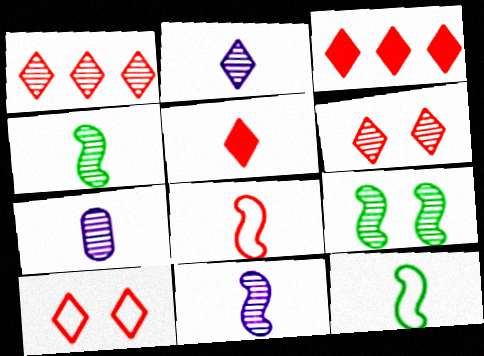[[1, 5, 10], 
[1, 7, 9], 
[2, 7, 11], 
[5, 7, 12]]